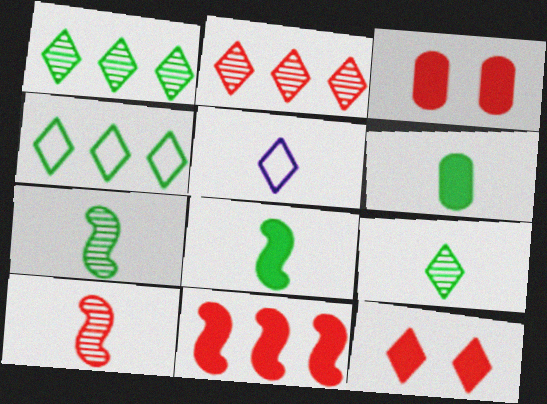[[1, 5, 12], 
[5, 6, 10]]